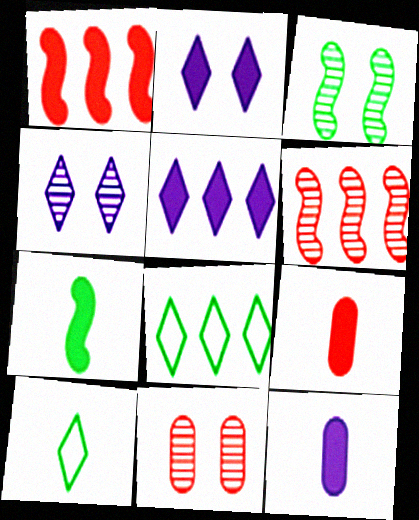[[3, 4, 11]]